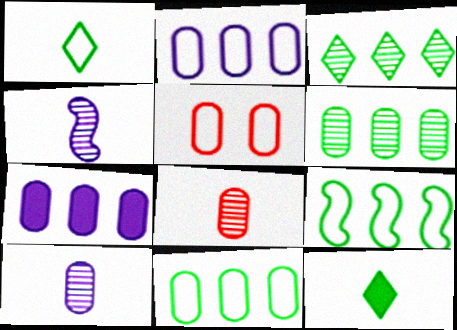[]